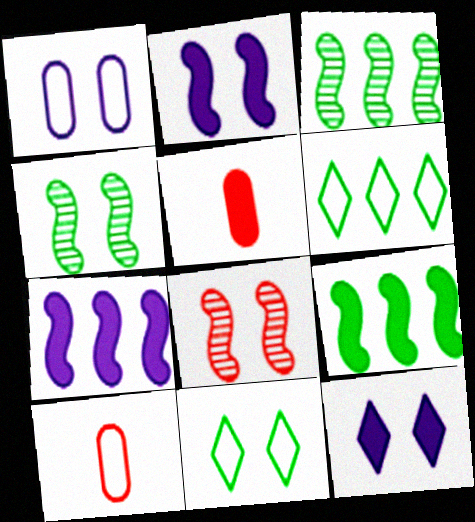[[3, 10, 12], 
[5, 9, 12]]